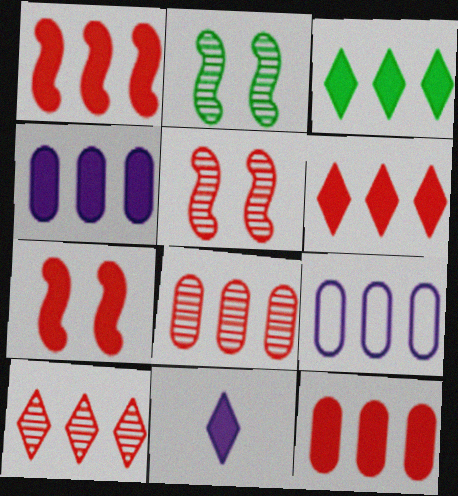[[1, 3, 4], 
[1, 6, 12]]